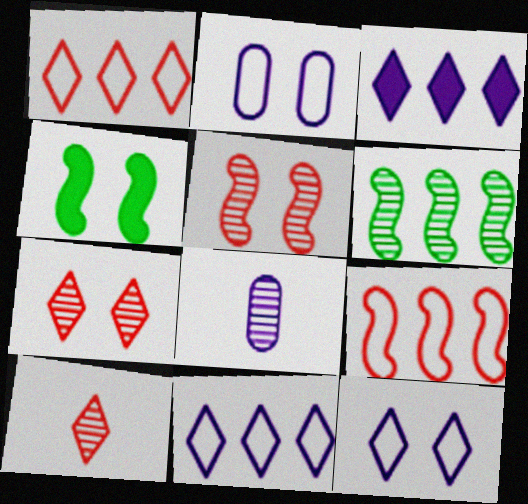[[1, 4, 8], 
[2, 4, 7], 
[6, 7, 8]]